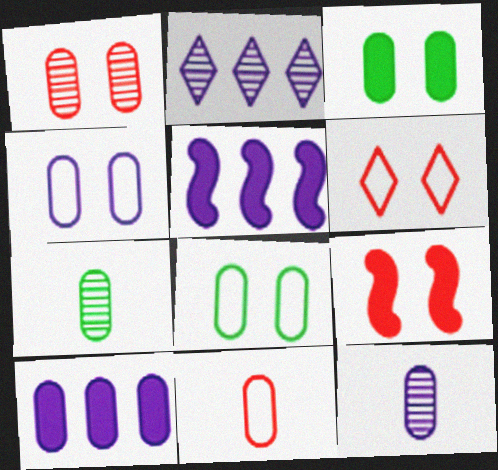[[1, 3, 4], 
[1, 6, 9], 
[4, 10, 12], 
[5, 6, 7]]